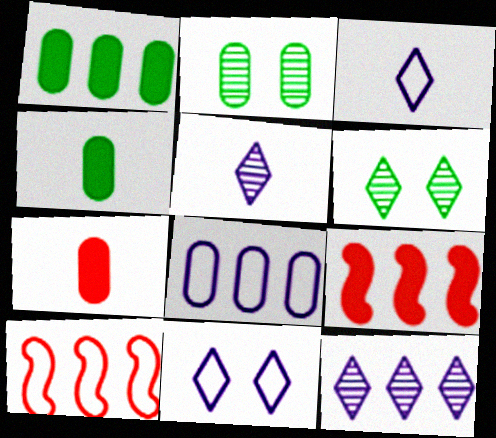[[1, 10, 12], 
[2, 3, 9], 
[2, 7, 8]]